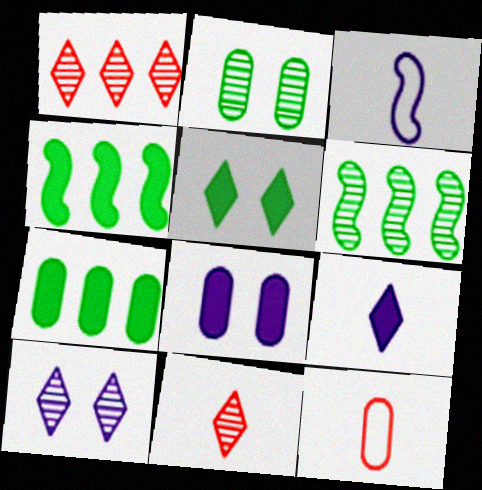[[4, 10, 12]]